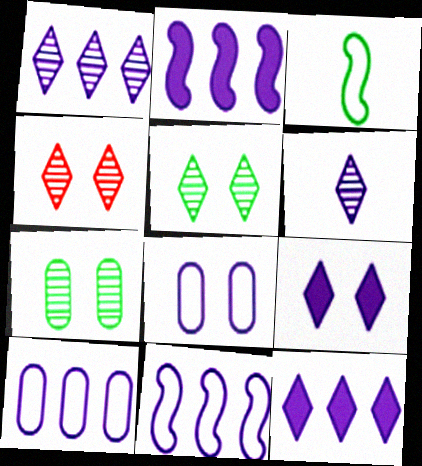[[1, 2, 10], 
[2, 6, 8]]